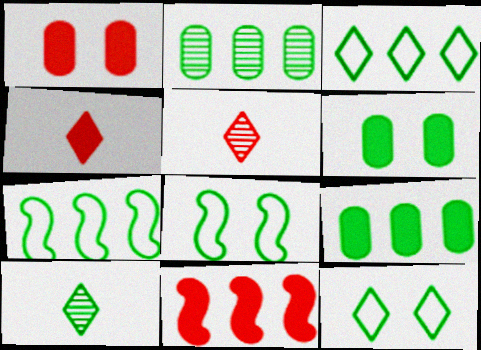[[1, 4, 11], 
[6, 7, 10], 
[8, 9, 10]]